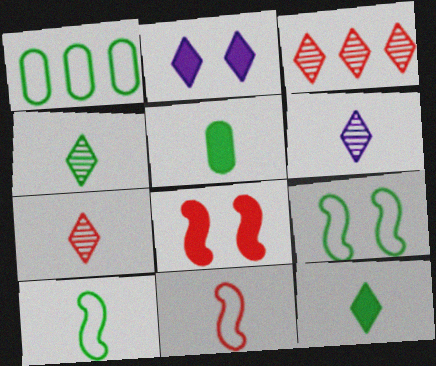[[1, 6, 8], 
[4, 5, 10], 
[4, 6, 7], 
[5, 6, 11]]